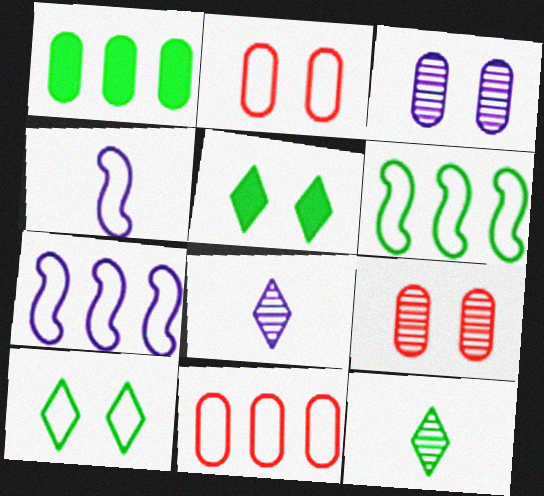[[4, 10, 11]]